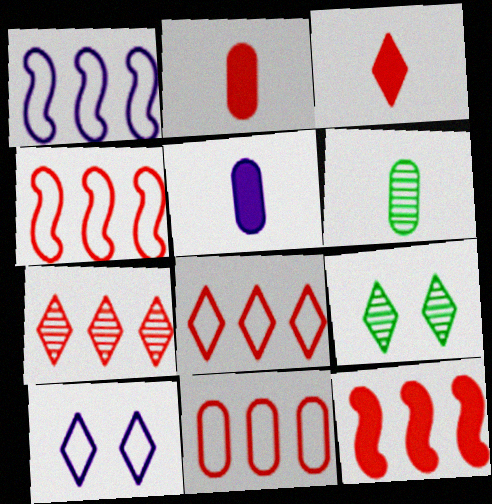[[1, 2, 9], 
[4, 5, 9], 
[4, 8, 11], 
[6, 10, 12], 
[7, 11, 12]]